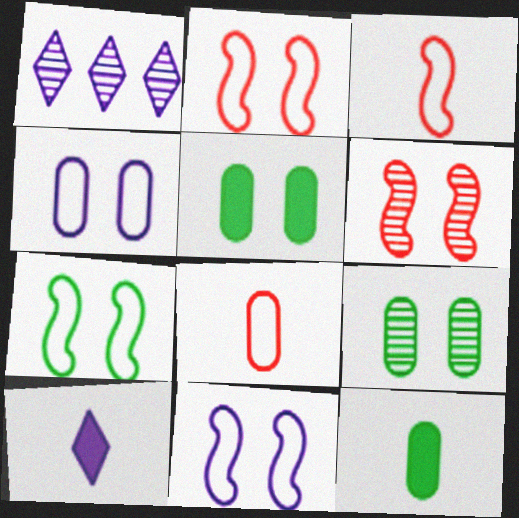[[1, 2, 12], 
[1, 3, 5], 
[2, 7, 11]]